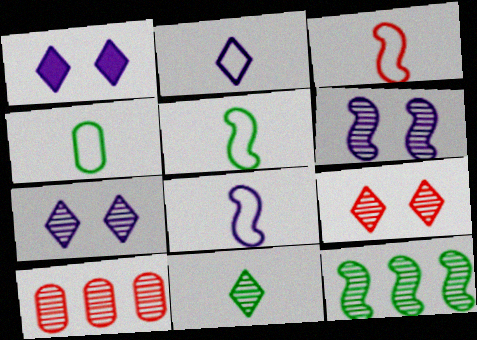[[1, 5, 10], 
[2, 3, 4], 
[3, 5, 8], 
[6, 10, 11]]